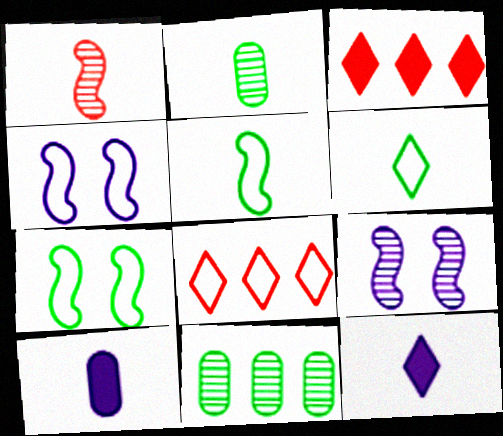[[1, 6, 10], 
[2, 3, 4]]